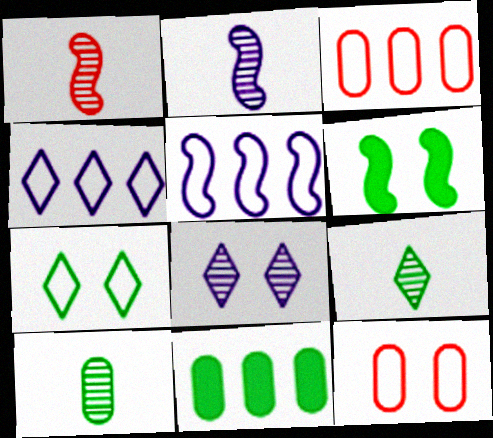[[1, 5, 6], 
[6, 8, 12]]